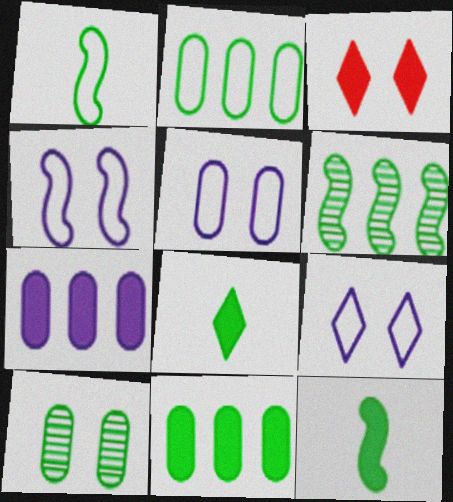[[3, 4, 10], 
[3, 7, 12], 
[4, 5, 9]]